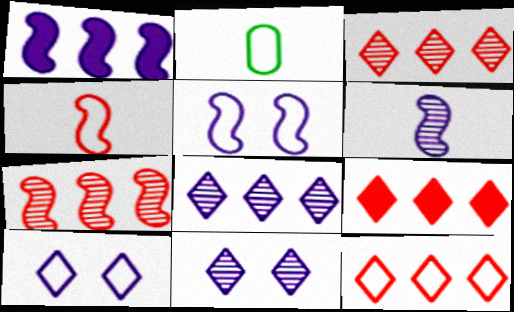[[1, 5, 6], 
[2, 5, 12], 
[3, 9, 12]]